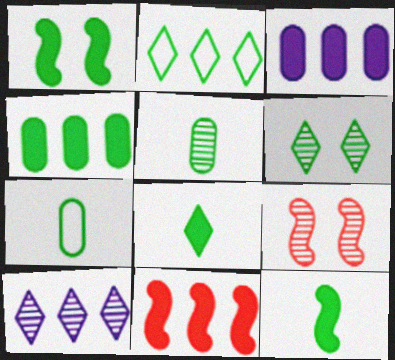[[1, 2, 5], 
[1, 4, 8], 
[2, 6, 8], 
[5, 9, 10]]